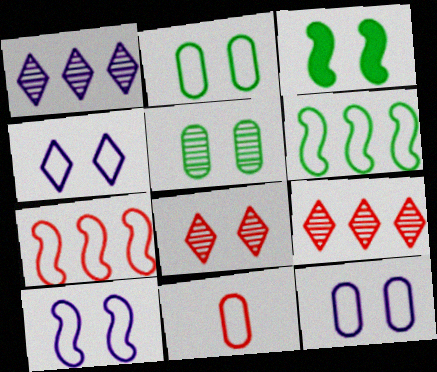[[1, 3, 11], 
[3, 8, 12], 
[4, 6, 11], 
[4, 10, 12]]